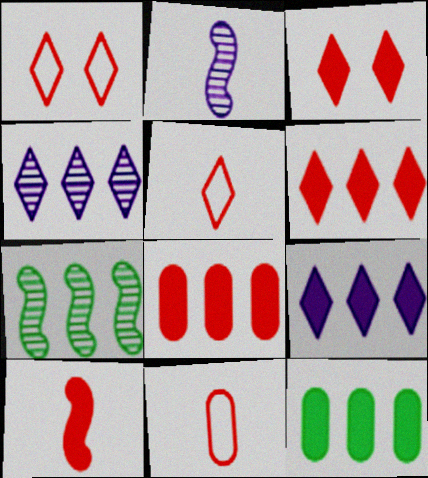[[1, 2, 12], 
[3, 8, 10]]